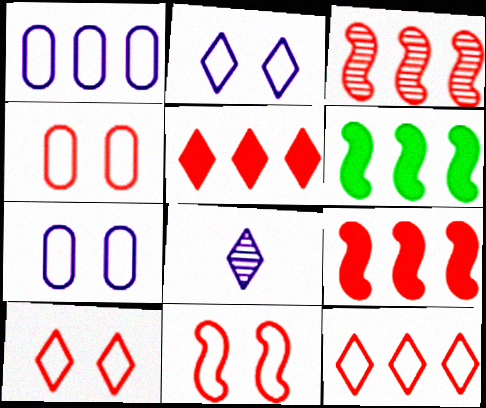[[4, 6, 8], 
[4, 10, 11]]